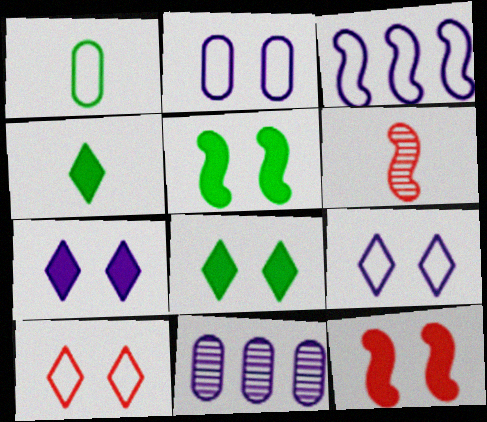[[1, 3, 10], 
[3, 5, 6]]